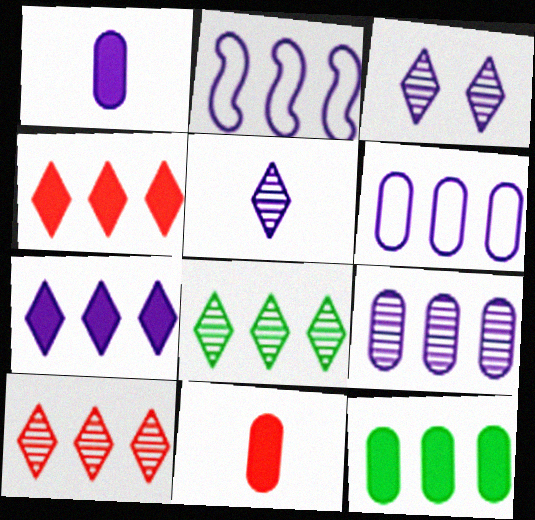[[1, 2, 3], 
[2, 7, 9], 
[2, 10, 12]]